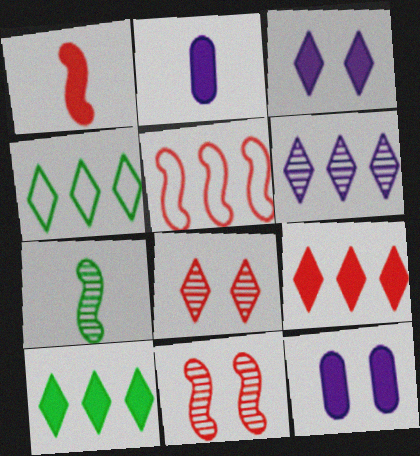[[1, 5, 11], 
[1, 10, 12], 
[2, 4, 11], 
[4, 6, 9]]